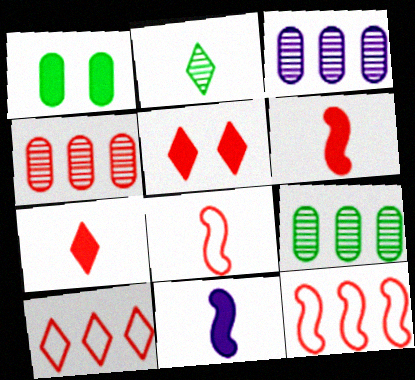[[3, 4, 9], 
[4, 5, 8]]